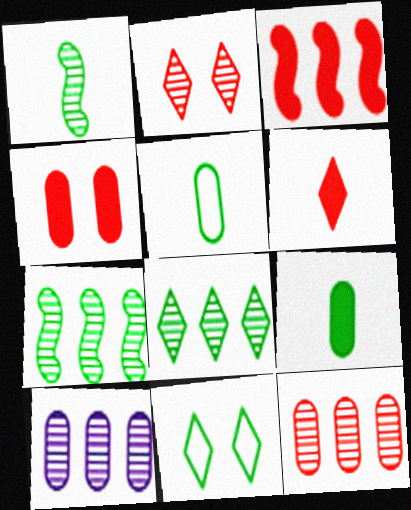[[1, 2, 10], 
[3, 4, 6], 
[4, 5, 10], 
[7, 9, 11]]